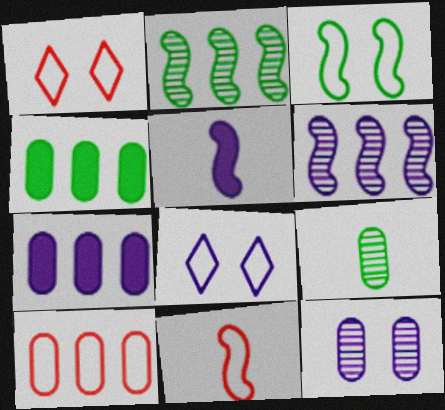[[1, 10, 11]]